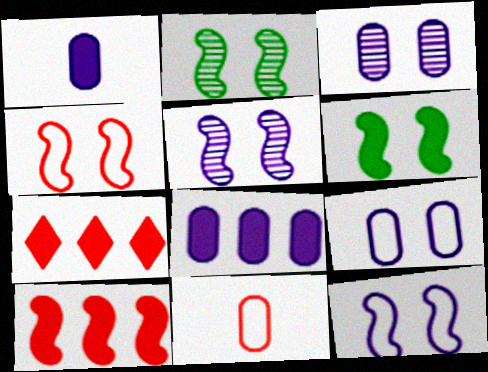[[1, 6, 7], 
[4, 5, 6]]